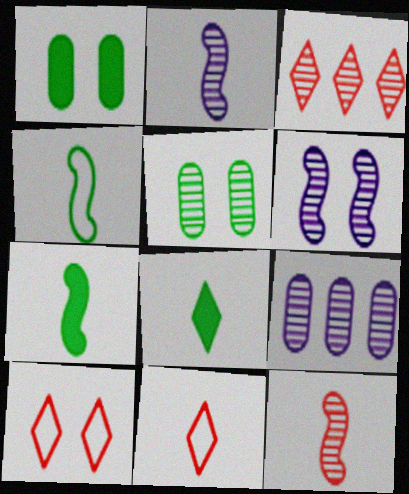[[1, 6, 10], 
[2, 3, 5], 
[7, 9, 10]]